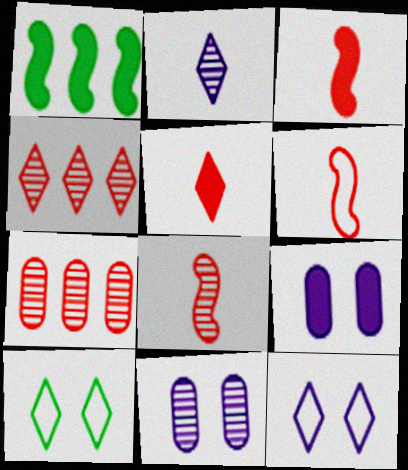[[1, 5, 9], 
[3, 6, 8]]